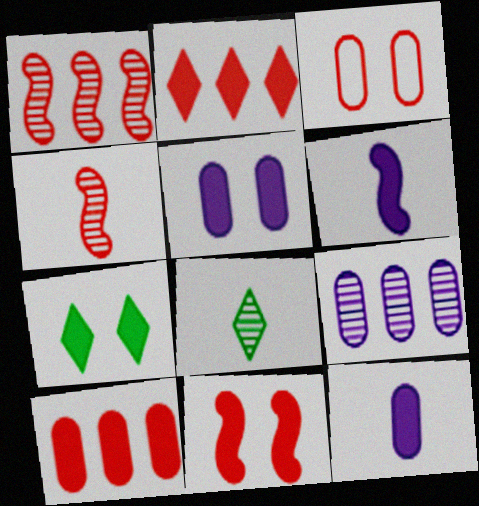[[2, 3, 4], 
[5, 7, 11], 
[6, 7, 10]]